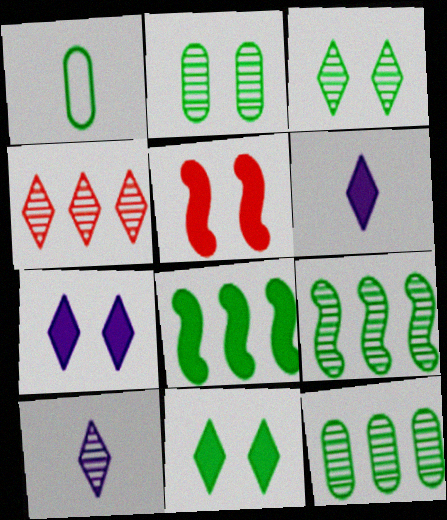[[1, 3, 8], 
[1, 9, 11], 
[3, 4, 10]]